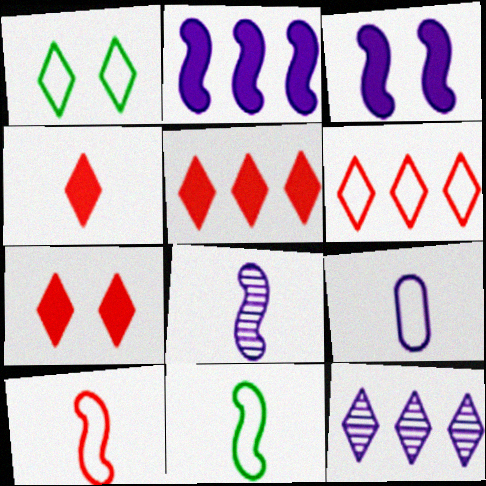[[1, 4, 12], 
[3, 9, 12], 
[4, 5, 7]]